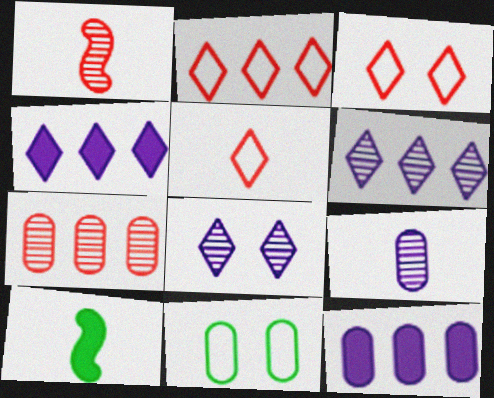[[1, 4, 11], 
[2, 3, 5], 
[5, 9, 10]]